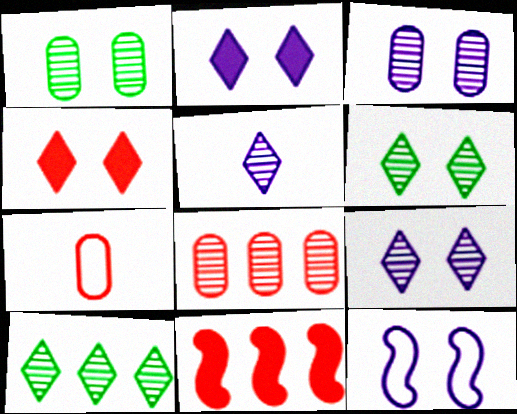[[1, 4, 12], 
[2, 3, 12]]